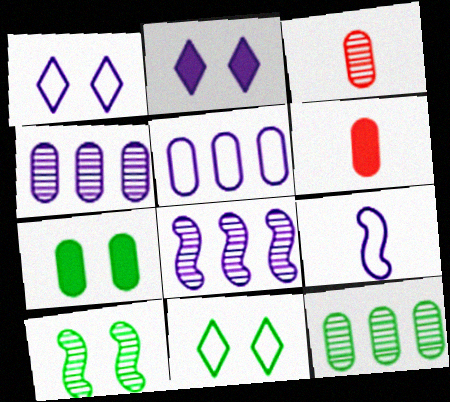[[1, 5, 9], 
[2, 4, 9], 
[3, 5, 7], 
[6, 8, 11], 
[7, 10, 11]]